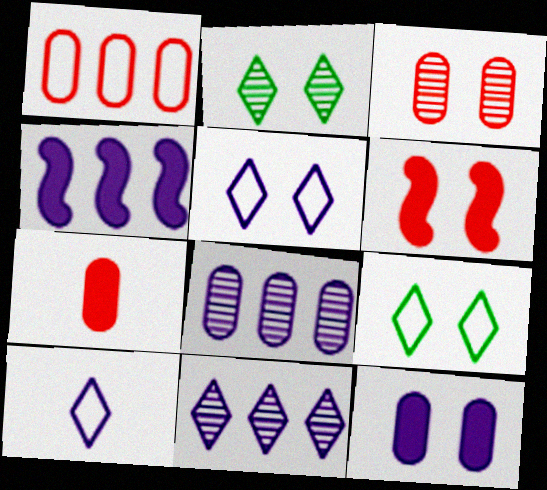[[1, 3, 7]]